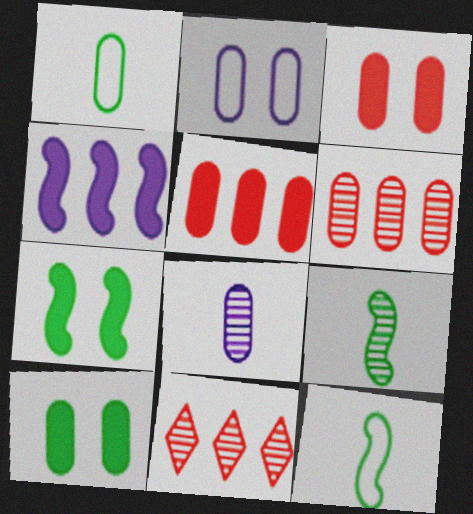[]